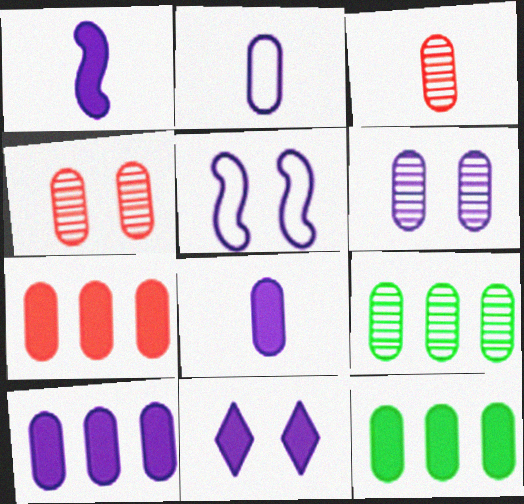[[1, 10, 11], 
[2, 4, 12], 
[2, 6, 10], 
[3, 6, 9], 
[5, 6, 11], 
[7, 10, 12]]